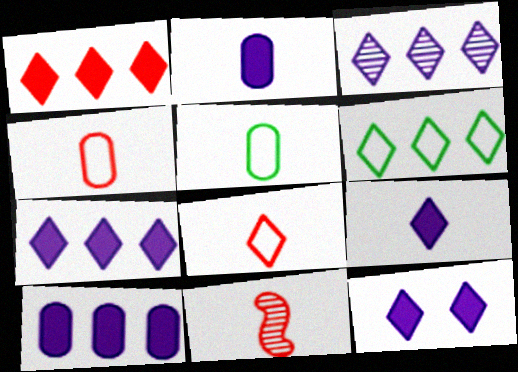[[1, 3, 6], 
[5, 9, 11], 
[7, 9, 12]]